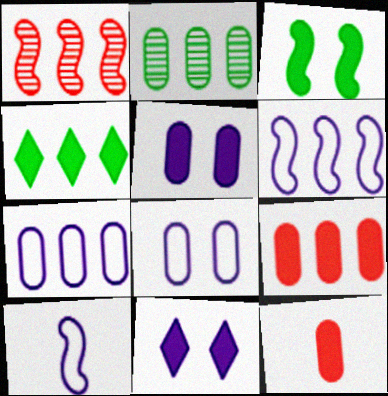[[1, 3, 10], 
[1, 4, 7], 
[2, 7, 9], 
[2, 8, 12]]